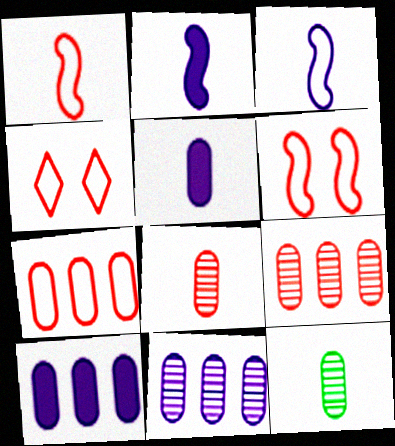[[1, 4, 7]]